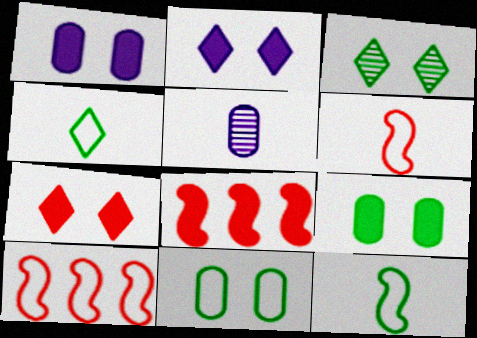[]